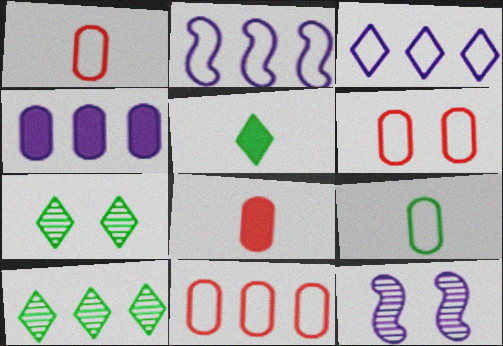[[1, 6, 11], 
[2, 7, 8], 
[5, 11, 12]]